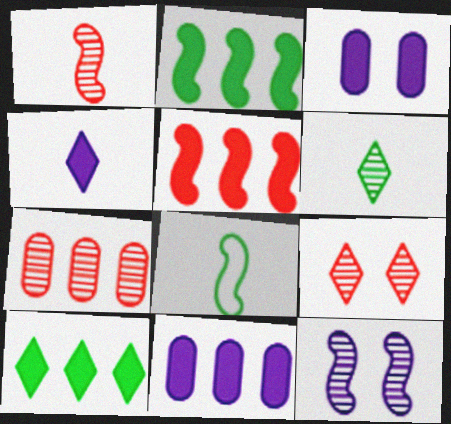[[1, 7, 9], 
[5, 8, 12], 
[5, 10, 11], 
[6, 7, 12], 
[8, 9, 11]]